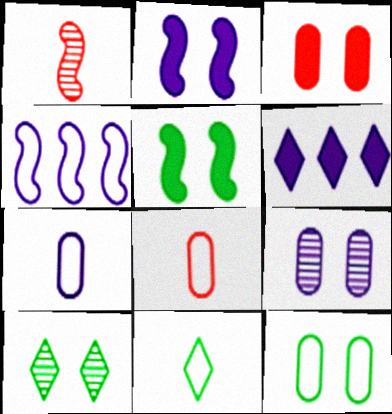[[1, 4, 5], 
[1, 6, 12], 
[3, 9, 12], 
[5, 10, 12]]